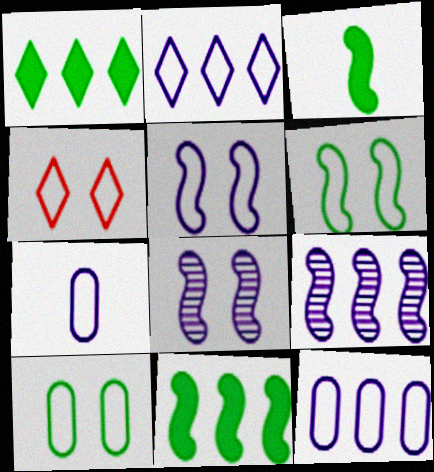[[2, 5, 7], 
[4, 5, 10]]